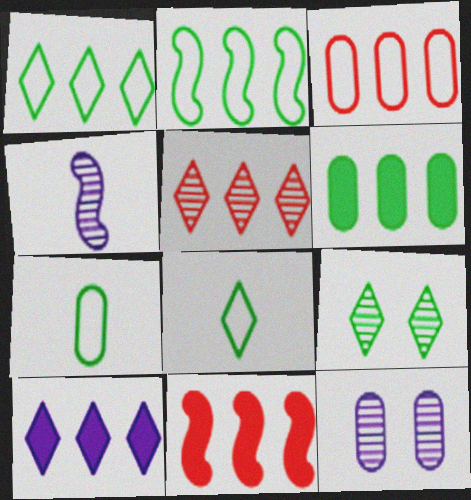[[1, 5, 10], 
[3, 5, 11], 
[6, 10, 11], 
[8, 11, 12]]